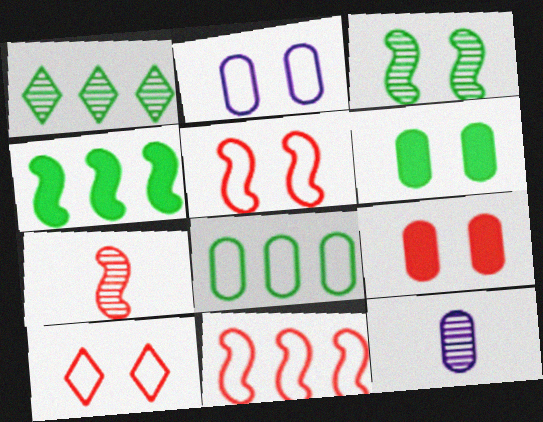[[1, 4, 8], 
[4, 10, 12], 
[8, 9, 12]]